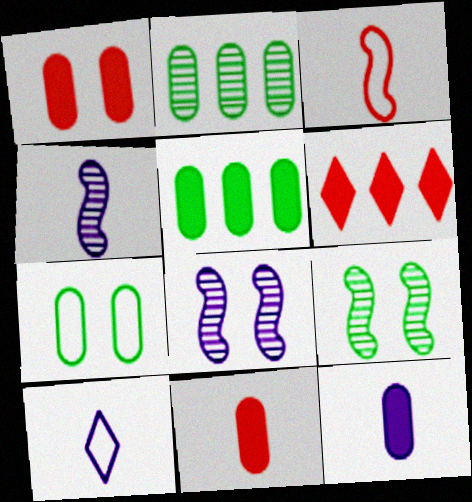[[1, 5, 12], 
[4, 6, 7], 
[4, 10, 12]]